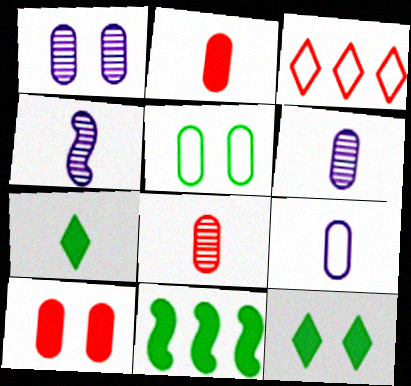[[1, 5, 10]]